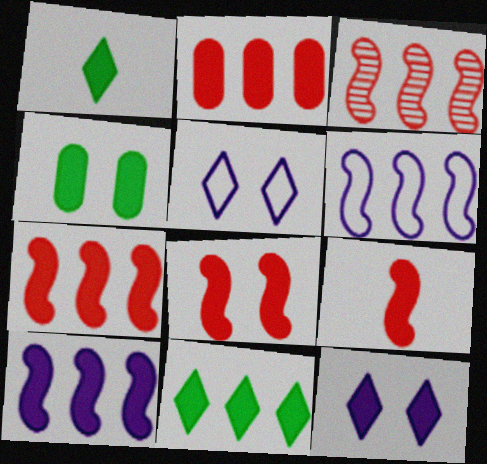[[2, 10, 11], 
[4, 8, 12], 
[7, 8, 9]]